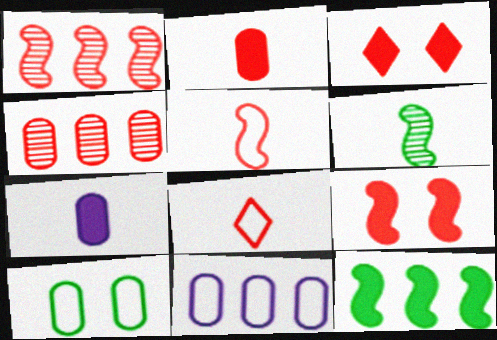[[1, 5, 9], 
[3, 4, 5], 
[3, 6, 11], 
[3, 7, 12], 
[4, 7, 10], 
[4, 8, 9], 
[6, 7, 8]]